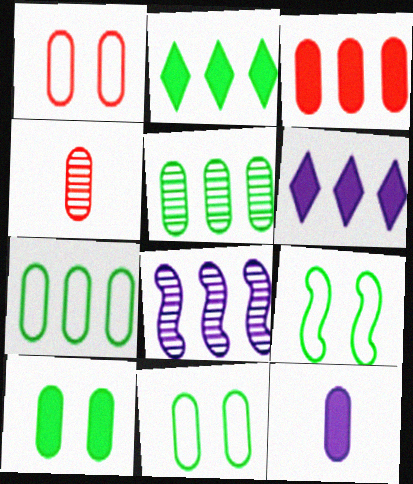[[1, 3, 4], 
[1, 5, 12], 
[3, 10, 12], 
[4, 6, 9]]